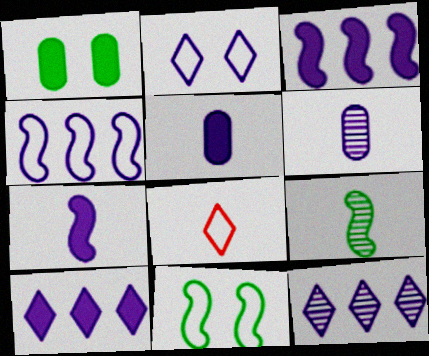[[2, 3, 6], 
[5, 8, 9]]